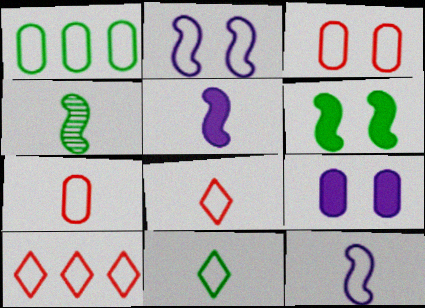[[1, 2, 8], 
[4, 9, 10], 
[7, 11, 12]]